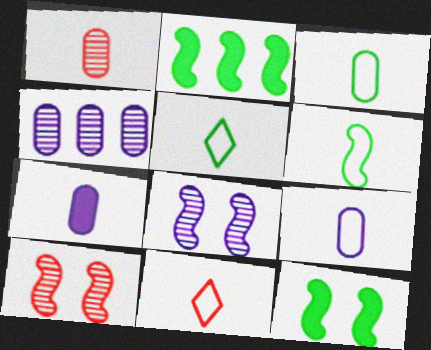[[1, 3, 7], 
[3, 5, 6], 
[4, 11, 12], 
[6, 9, 11]]